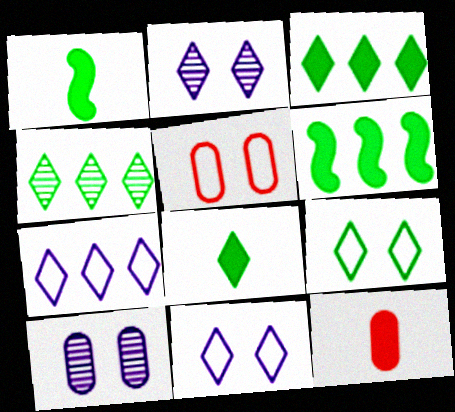[[4, 8, 9]]